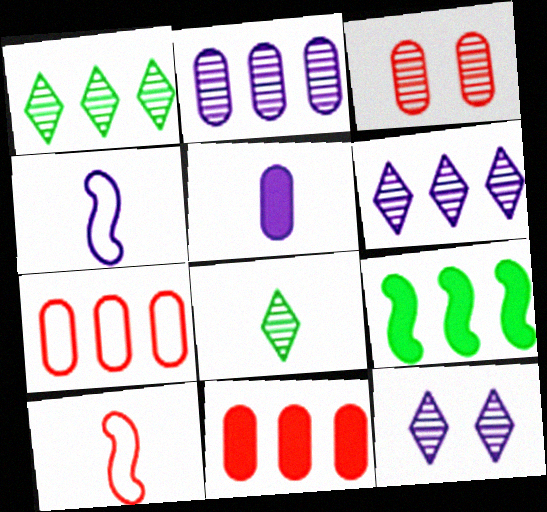[[5, 8, 10], 
[6, 7, 9]]